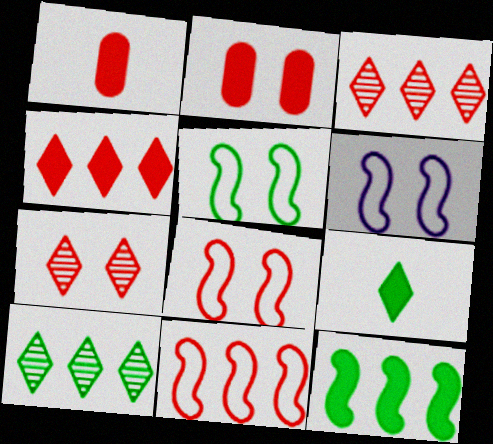[[1, 3, 8], 
[1, 6, 10], 
[1, 7, 11], 
[2, 7, 8], 
[5, 6, 8]]